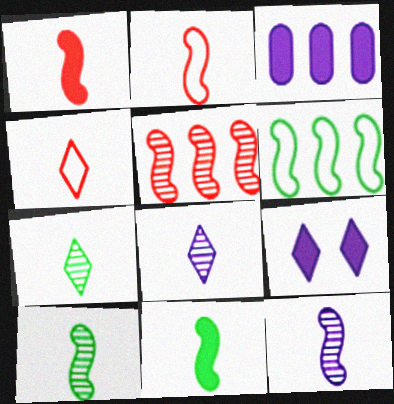[[2, 11, 12]]